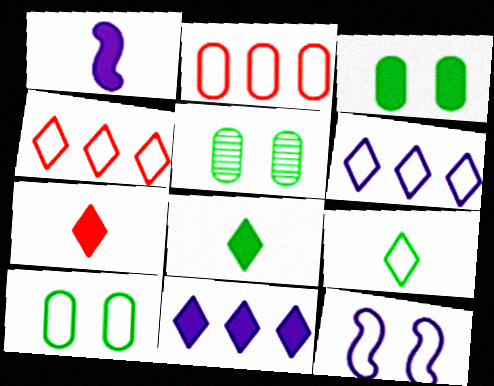[[1, 4, 5], 
[2, 9, 12], 
[3, 5, 10]]